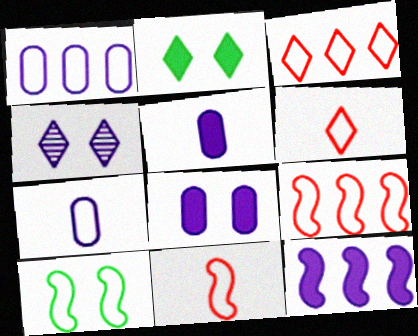[[1, 6, 10], 
[3, 7, 10], 
[4, 7, 12]]